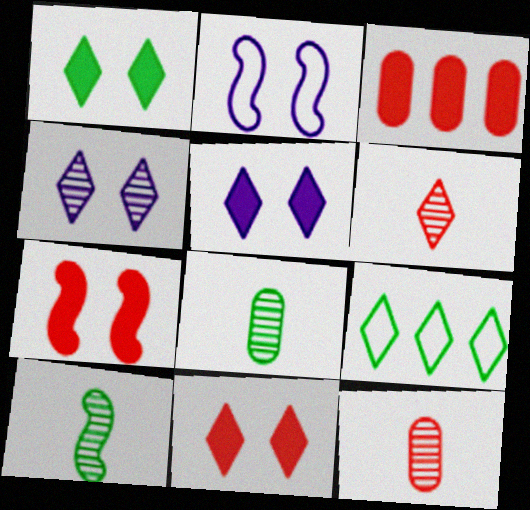[[1, 5, 11], 
[5, 6, 9]]